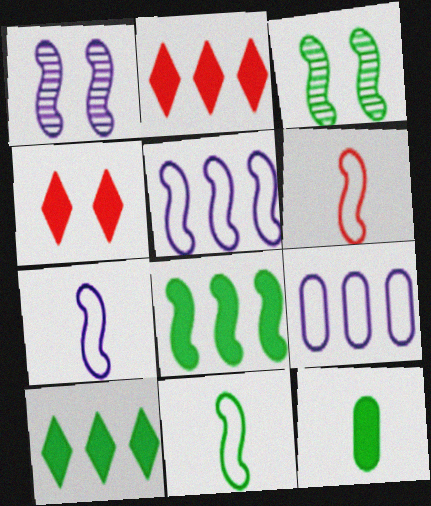[[1, 6, 8], 
[3, 8, 11], 
[6, 7, 11]]